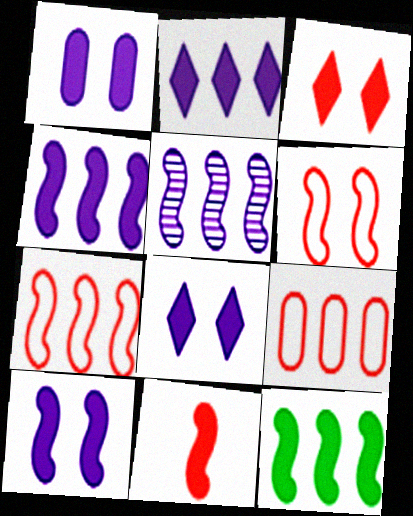[[1, 8, 10], 
[5, 7, 12], 
[10, 11, 12]]